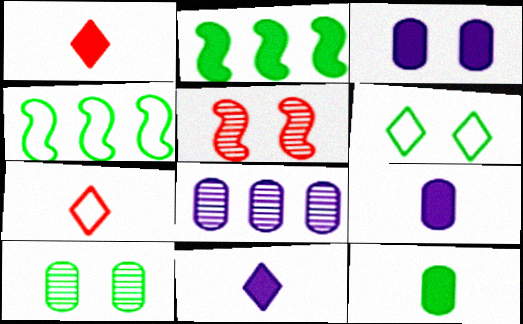[[1, 2, 3], 
[3, 5, 6]]